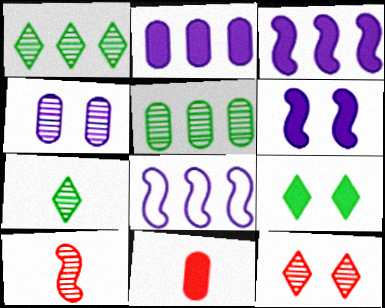[[1, 4, 10], 
[3, 9, 11]]